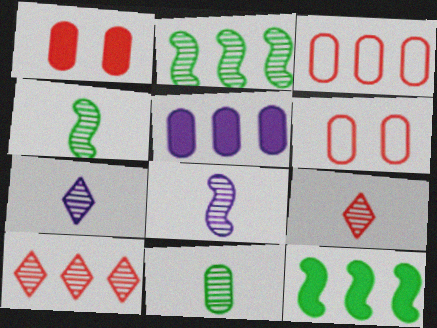[[5, 6, 11], 
[6, 7, 12], 
[8, 9, 11]]